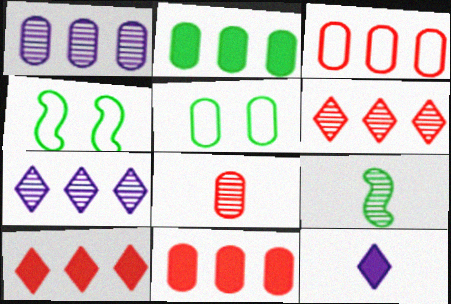[[1, 2, 3]]